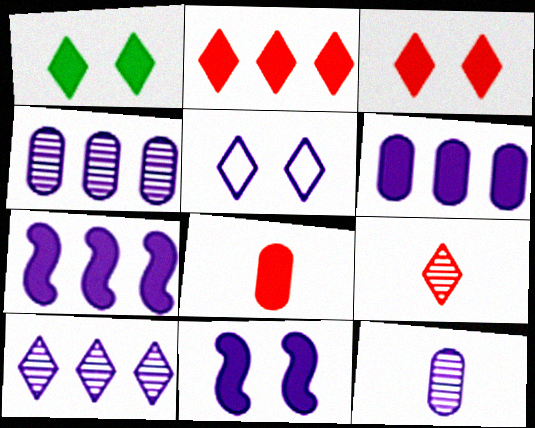[[1, 7, 8], 
[5, 7, 12]]